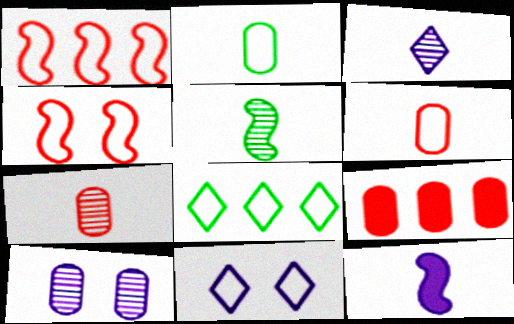[[1, 2, 11], 
[2, 9, 10], 
[3, 5, 7], 
[5, 9, 11]]